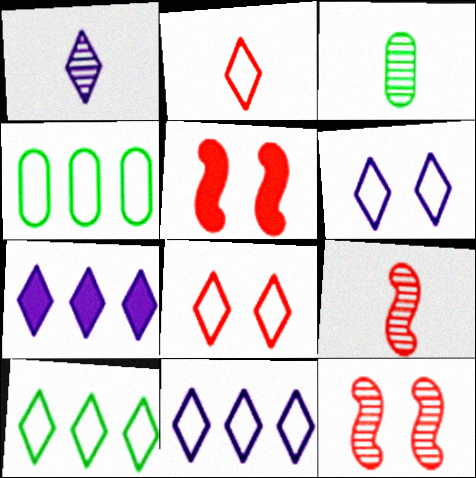[[1, 3, 9], 
[1, 4, 5], 
[1, 6, 7], 
[2, 6, 10], 
[3, 5, 11]]